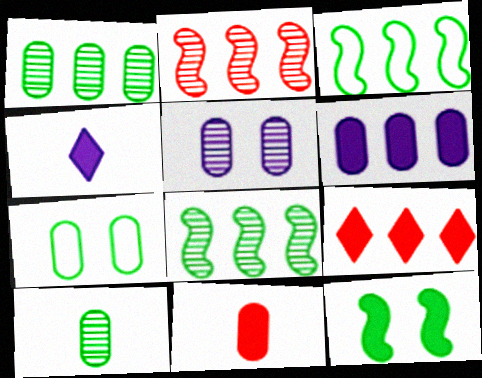[[2, 4, 7]]